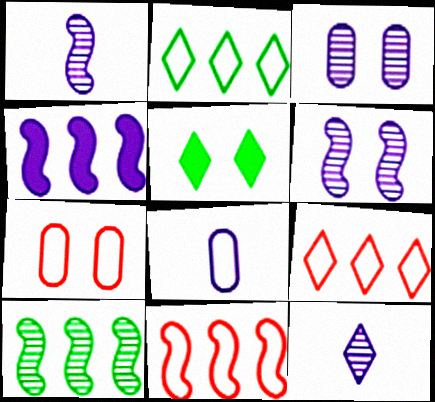[[4, 10, 11], 
[5, 6, 7], 
[5, 9, 12]]